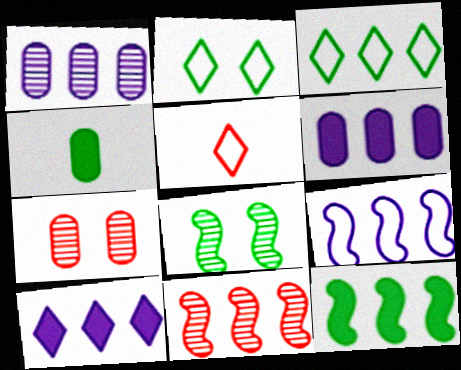[[1, 9, 10], 
[3, 4, 8], 
[3, 6, 11], 
[5, 6, 8], 
[9, 11, 12]]